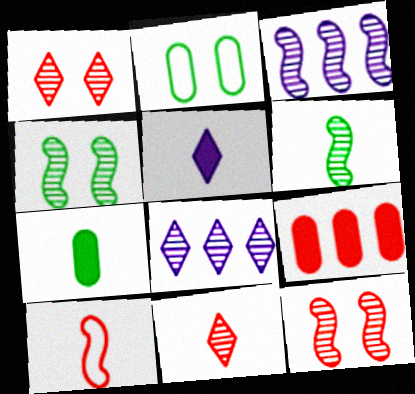[[1, 9, 10], 
[3, 6, 12]]